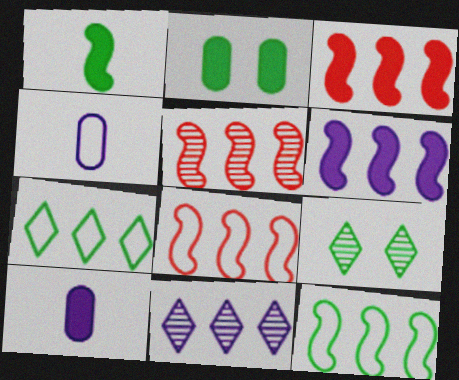[[3, 4, 9], 
[3, 5, 8], 
[5, 6, 12], 
[8, 9, 10]]